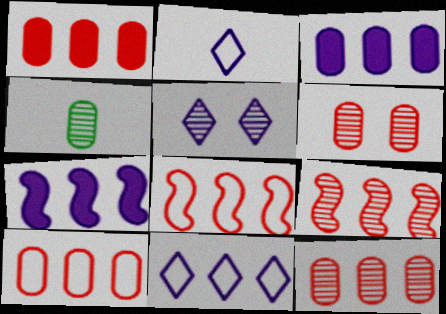[[1, 10, 12], 
[4, 5, 9]]